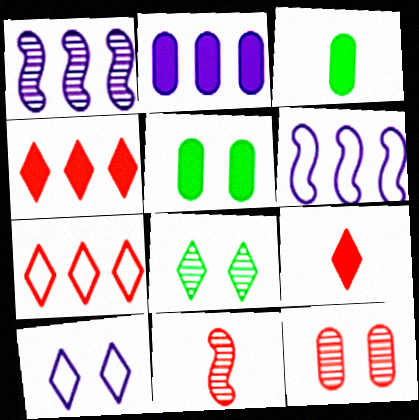[]